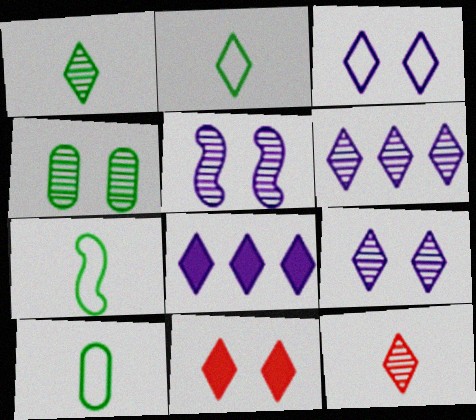[[2, 6, 11], 
[2, 7, 10]]